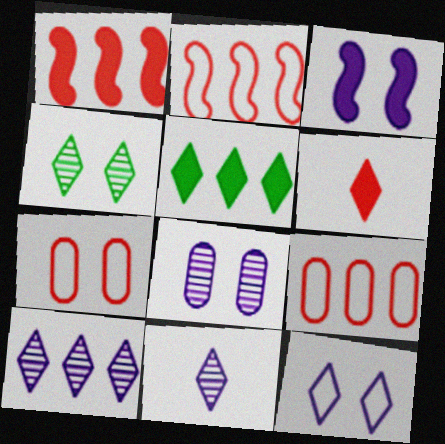[[3, 4, 7], 
[3, 8, 12]]